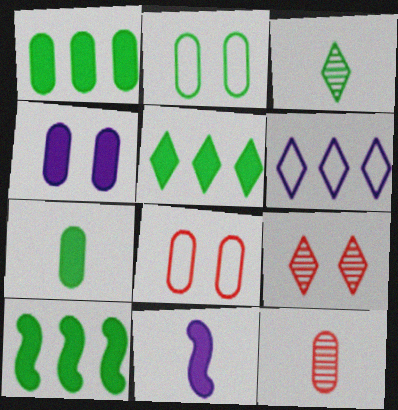[[1, 5, 10], 
[2, 3, 10]]